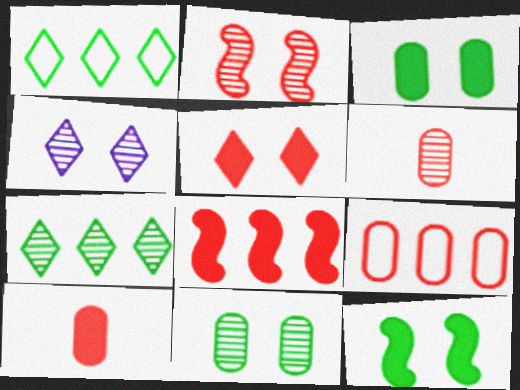[[2, 4, 11], 
[5, 8, 10]]